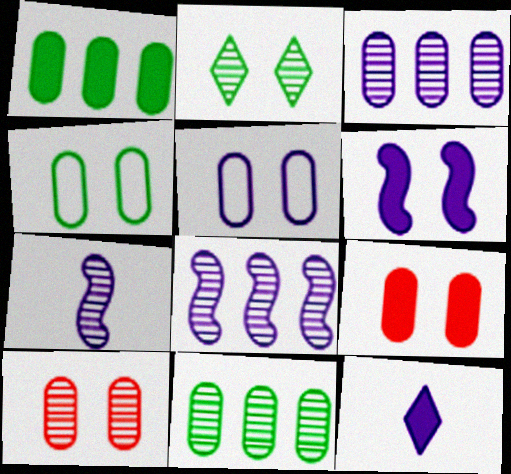[[5, 8, 12]]